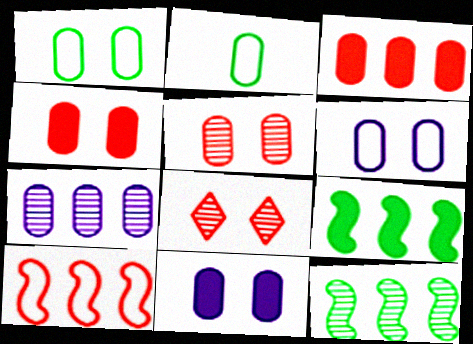[[1, 5, 11], 
[2, 4, 7]]